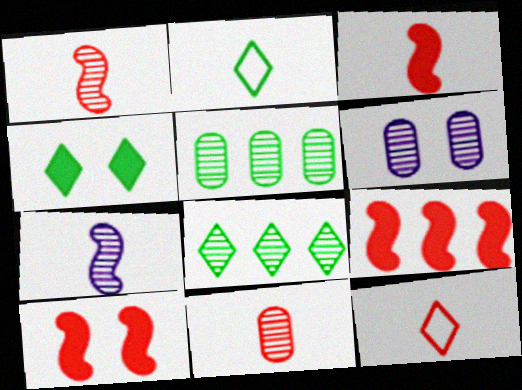[[1, 6, 8], 
[2, 4, 8], 
[2, 6, 9], 
[3, 9, 10], 
[3, 11, 12], 
[5, 6, 11]]